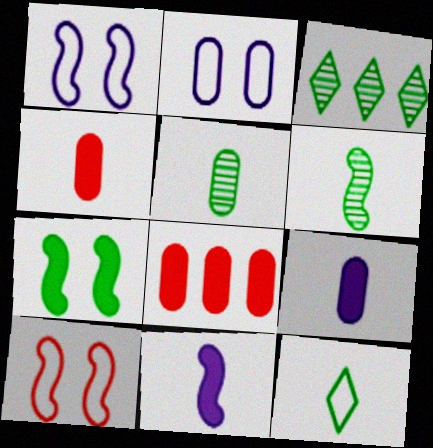[[1, 3, 4], 
[2, 5, 8], 
[3, 9, 10]]